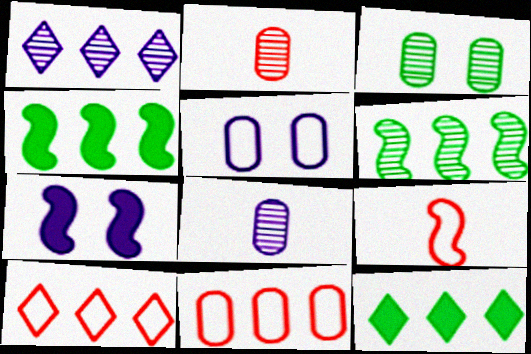[[1, 4, 11], 
[1, 10, 12], 
[6, 7, 9]]